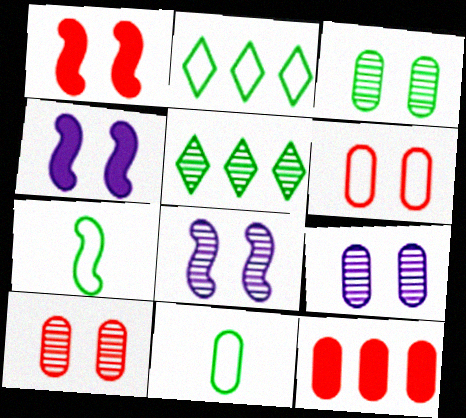[[3, 9, 10], 
[9, 11, 12]]